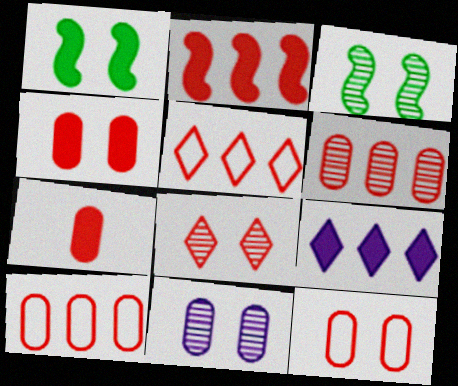[[1, 7, 9], 
[2, 5, 6], 
[3, 8, 11], 
[6, 7, 12]]